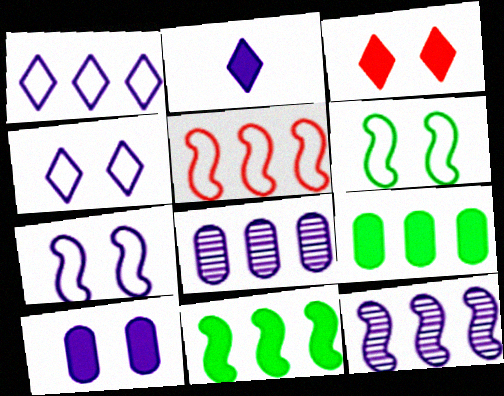[[2, 7, 8], 
[5, 11, 12]]